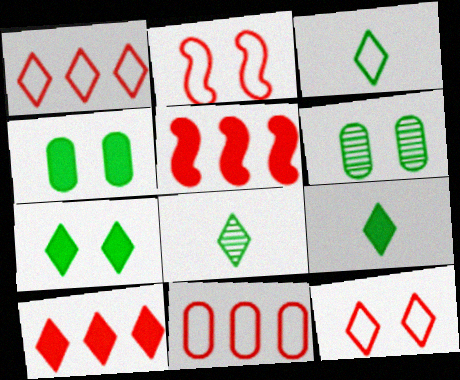[[3, 8, 9]]